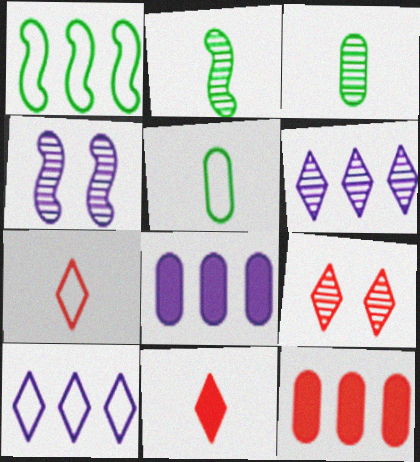[[1, 6, 12]]